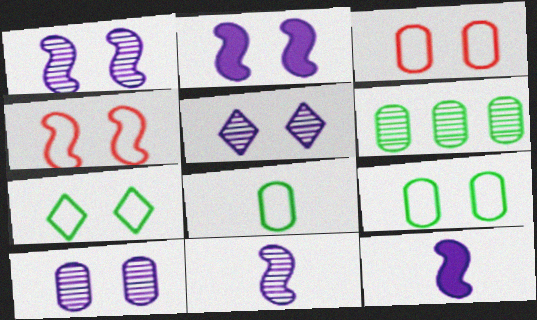[[1, 5, 10]]